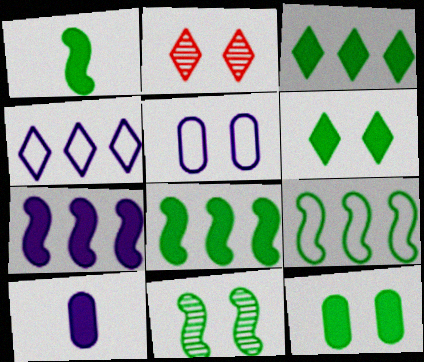[[1, 3, 12], 
[1, 9, 11], 
[2, 9, 10]]